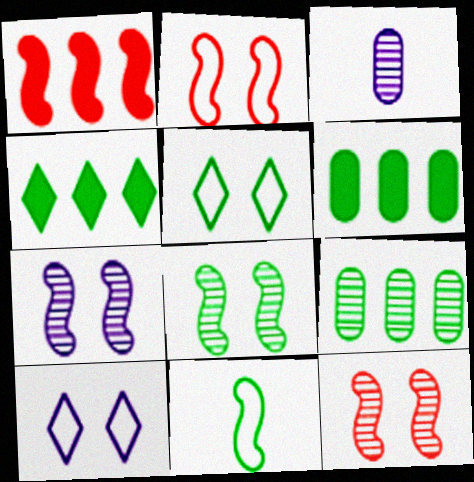[[1, 3, 5], 
[1, 7, 11], 
[2, 3, 4], 
[7, 8, 12]]